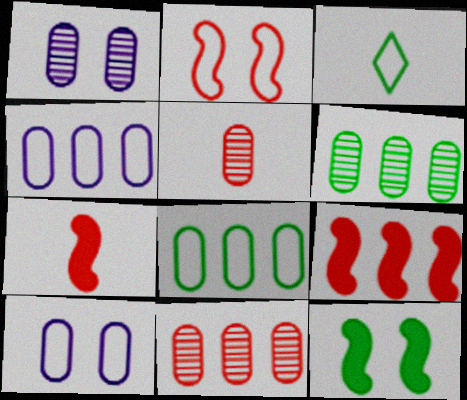[[1, 3, 9], 
[1, 5, 6], 
[2, 3, 4], 
[3, 6, 12]]